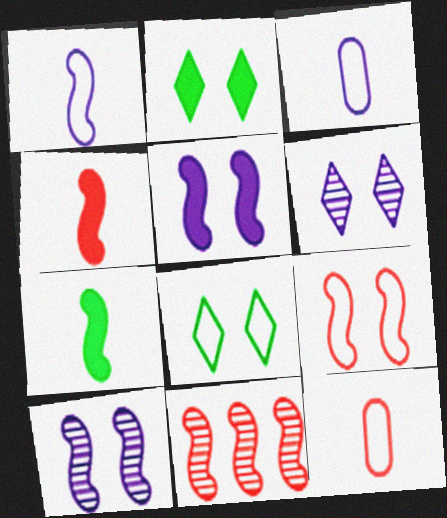[[2, 3, 11], 
[4, 9, 11]]